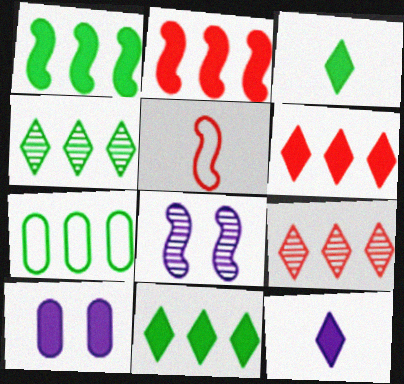[[1, 4, 7], 
[1, 5, 8], 
[2, 3, 10], 
[4, 5, 10]]